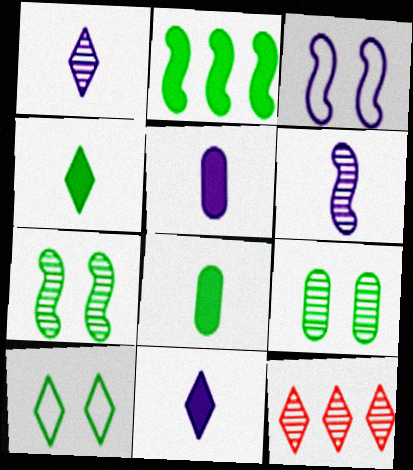[[3, 8, 12], 
[6, 9, 12], 
[10, 11, 12]]